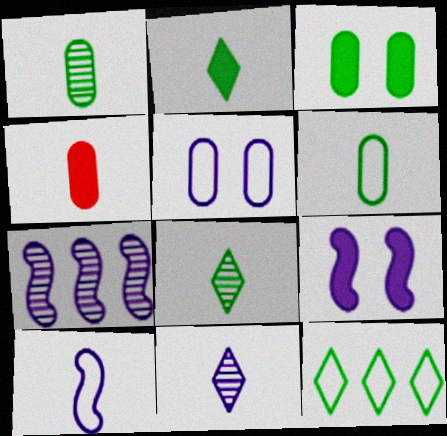[[4, 8, 10], 
[7, 9, 10]]